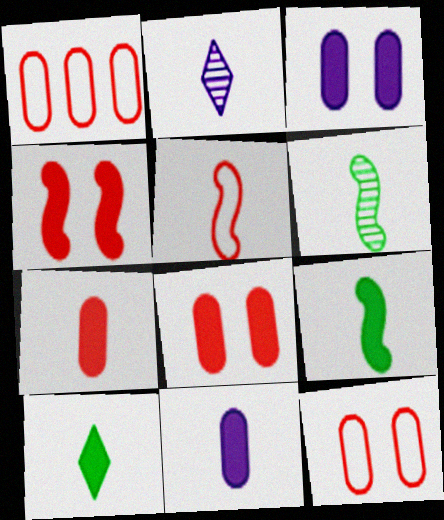[]